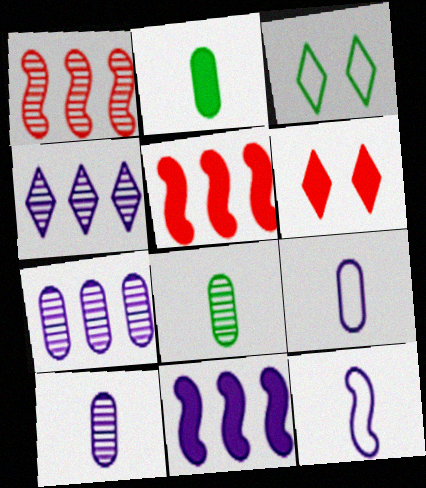[[2, 6, 11], 
[3, 5, 10]]